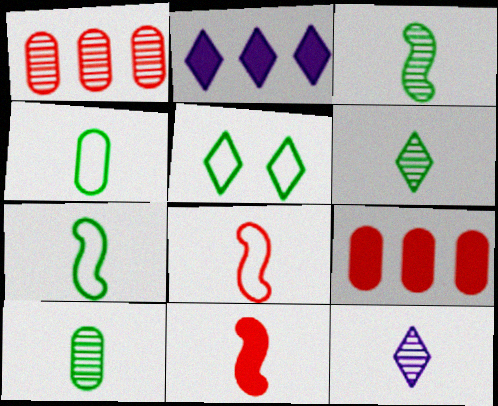[[3, 6, 10], 
[4, 11, 12]]